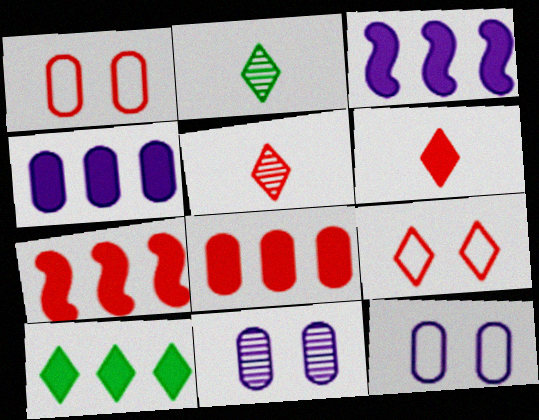[[1, 2, 3], 
[1, 5, 7], 
[2, 7, 12], 
[3, 8, 10], 
[4, 7, 10]]